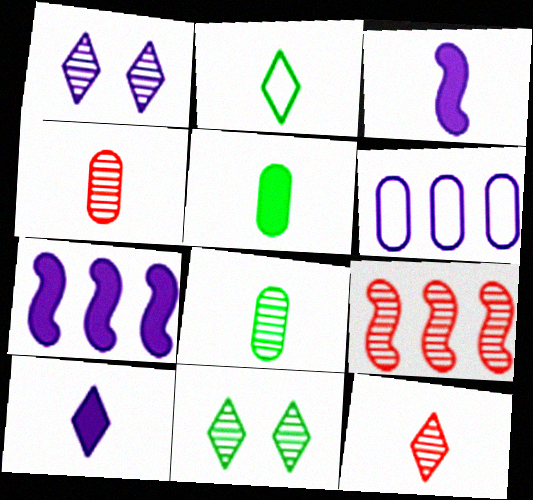[[1, 3, 6], 
[1, 8, 9], 
[2, 3, 4], 
[2, 10, 12]]